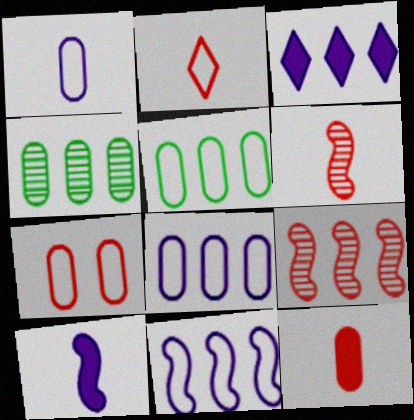[[1, 5, 7], 
[2, 6, 12], 
[3, 5, 9]]